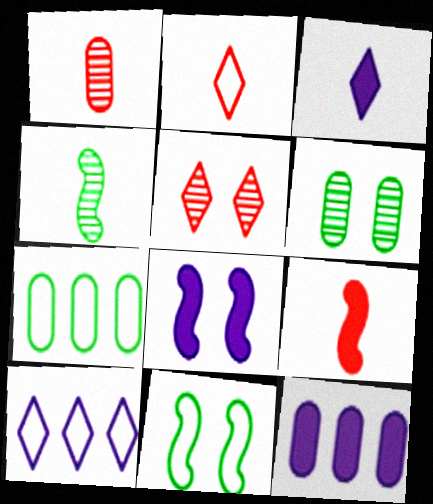[[1, 2, 9], 
[3, 8, 12], 
[6, 9, 10]]